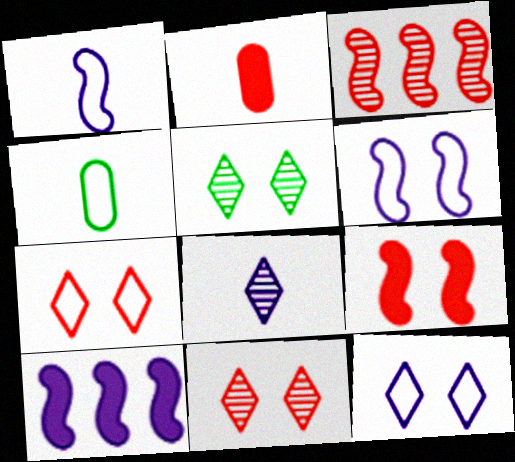[[2, 3, 7], 
[4, 10, 11]]